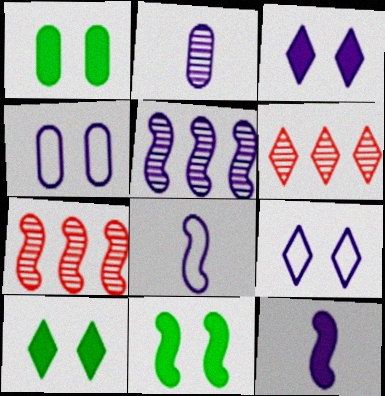[[1, 6, 8], 
[1, 10, 11], 
[7, 8, 11]]